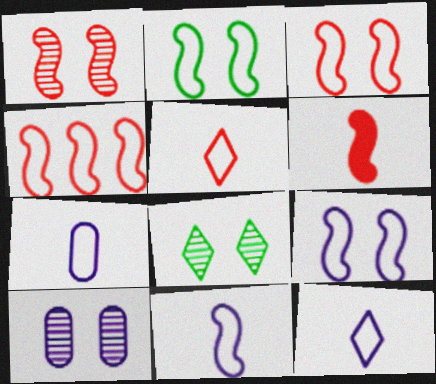[[1, 4, 6], 
[1, 8, 10], 
[2, 3, 9], 
[2, 4, 11], 
[7, 11, 12]]